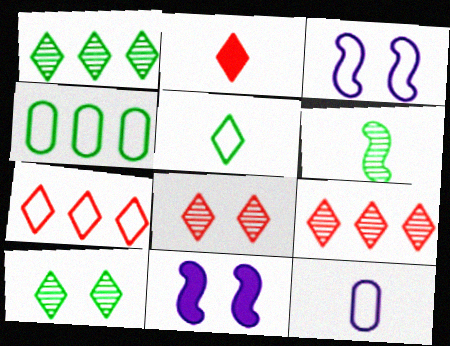[[2, 6, 12], 
[2, 7, 8]]